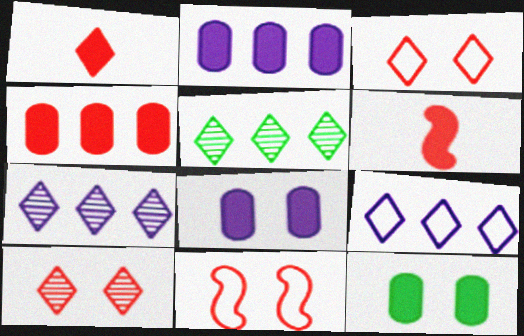[]